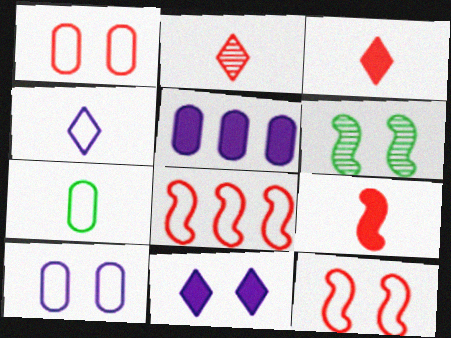[[1, 6, 11]]